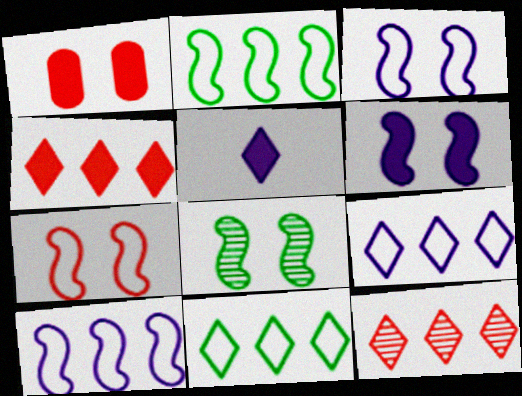[[6, 7, 8]]